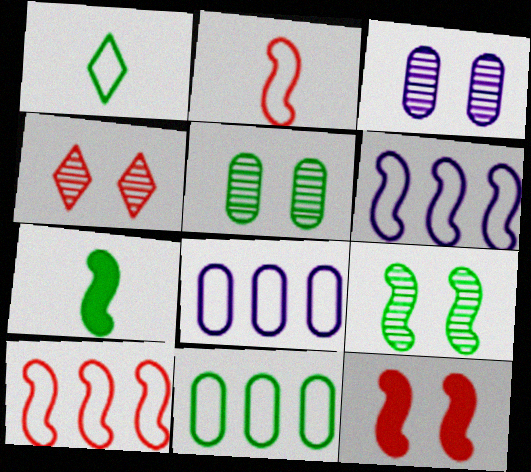[[3, 4, 9], 
[4, 7, 8]]